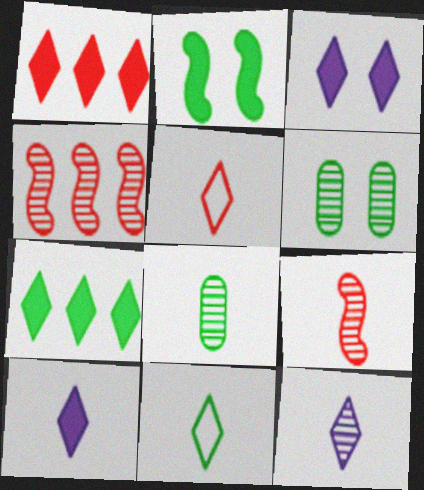[[4, 6, 12], 
[8, 9, 12]]